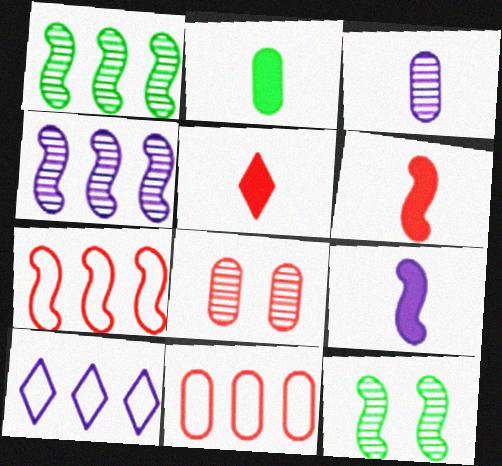[[2, 5, 9], 
[5, 7, 8], 
[7, 9, 12]]